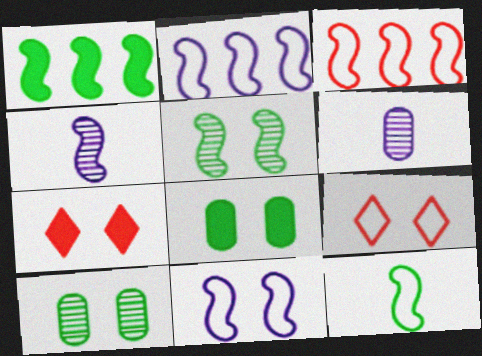[[1, 5, 12], 
[1, 6, 9], 
[3, 11, 12], 
[7, 10, 11]]